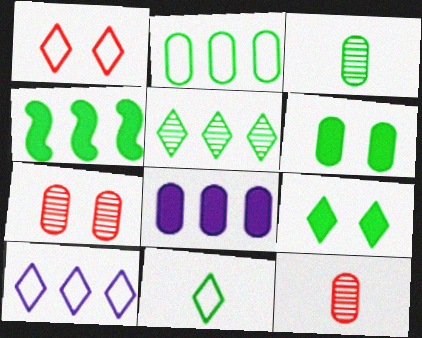[[1, 10, 11], 
[2, 3, 6], 
[2, 4, 5], 
[5, 9, 11]]